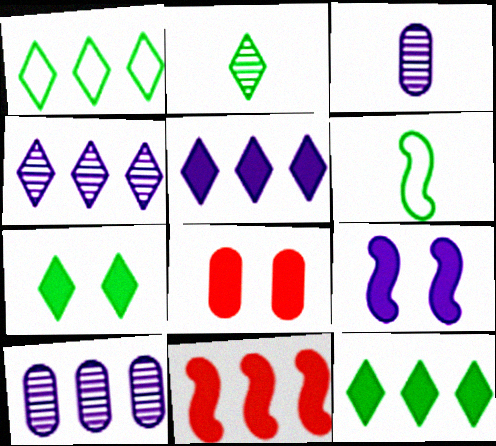[[1, 2, 7], 
[1, 10, 11], 
[4, 6, 8], 
[7, 8, 9]]